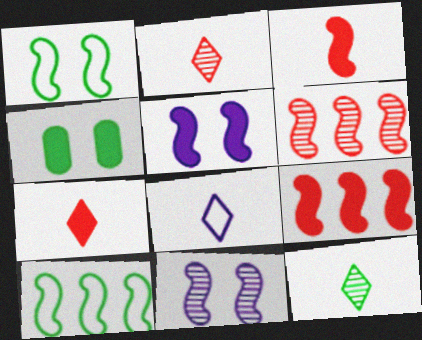[[3, 10, 11], 
[4, 6, 8], 
[4, 10, 12], 
[7, 8, 12]]